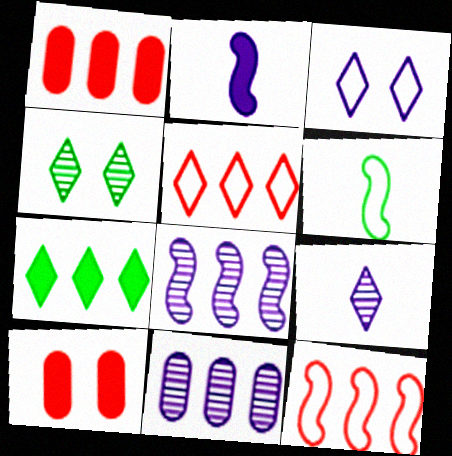[[2, 3, 11], 
[2, 7, 10], 
[7, 11, 12]]